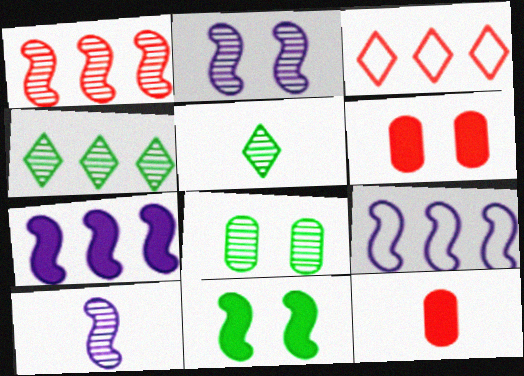[[5, 6, 9]]